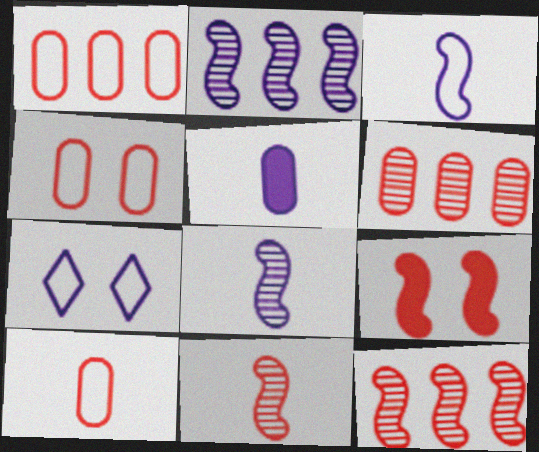[[1, 4, 10], 
[2, 5, 7]]